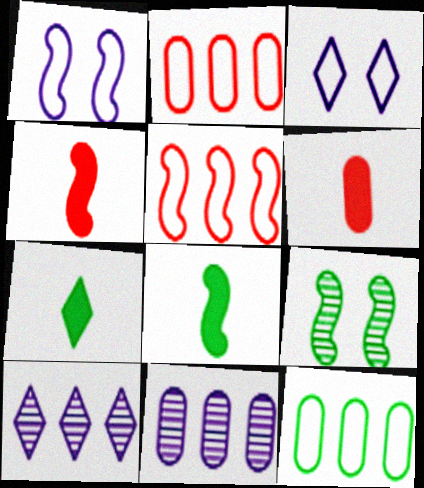[[7, 9, 12]]